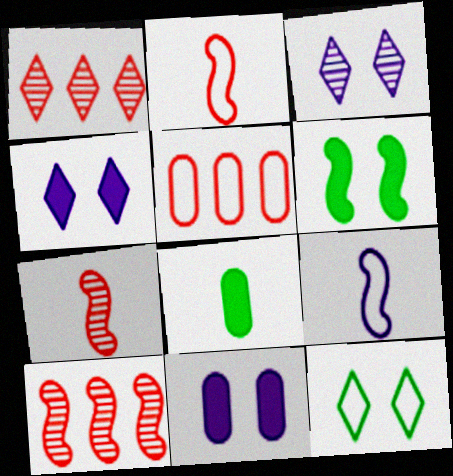[[5, 9, 12], 
[6, 9, 10]]